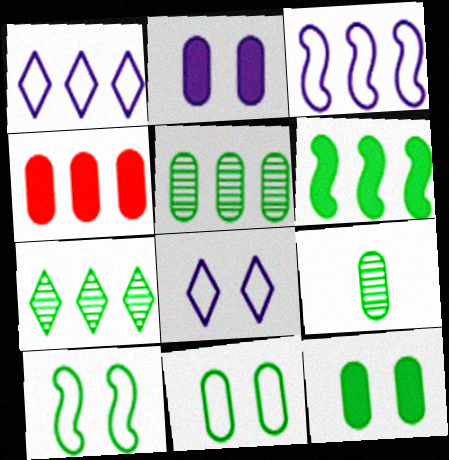[[3, 4, 7]]